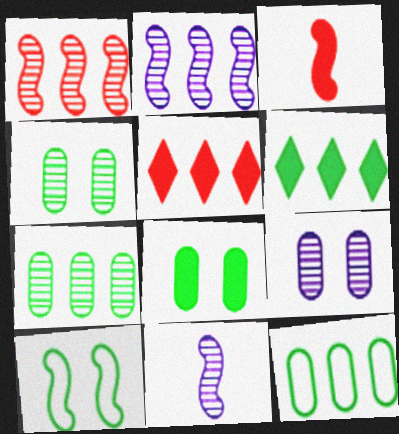[[2, 3, 10], 
[2, 5, 12]]